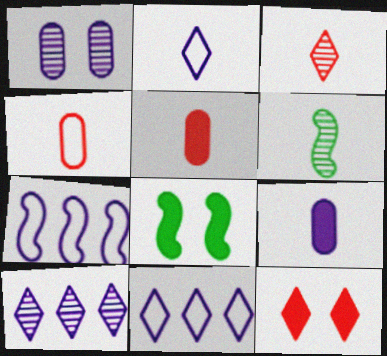[[2, 5, 6], 
[4, 8, 10]]